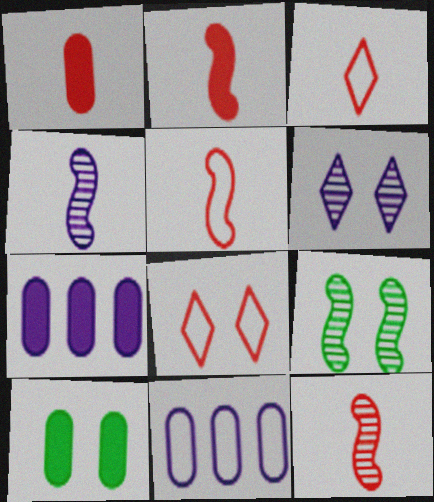[[1, 3, 12], 
[1, 7, 10], 
[2, 5, 12], 
[3, 7, 9]]